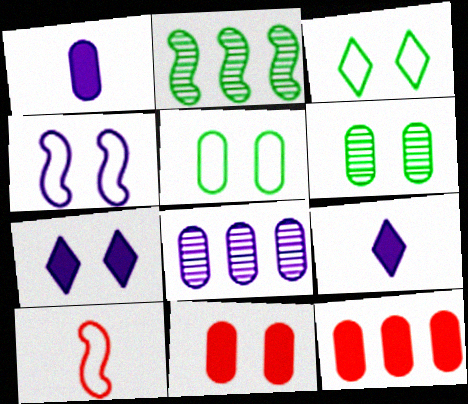[[4, 8, 9]]